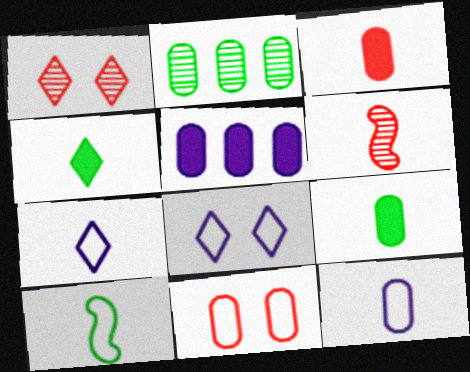[[1, 5, 10], 
[4, 6, 12], 
[6, 7, 9]]